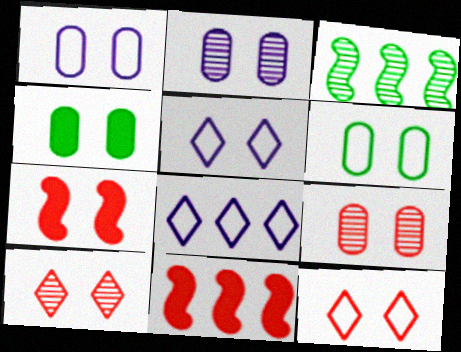[[1, 4, 9], 
[7, 9, 12]]